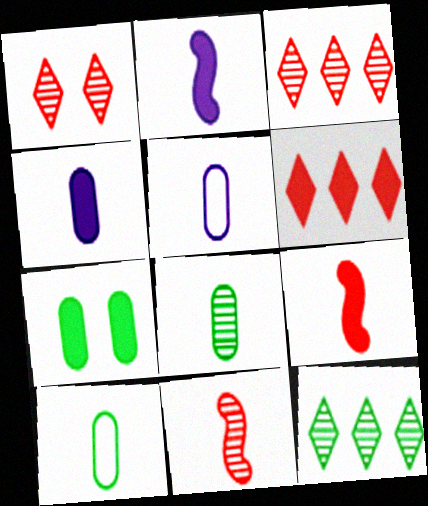[[2, 6, 7]]